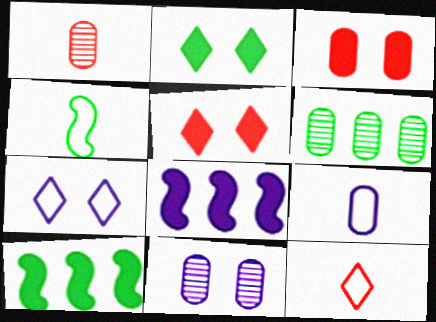[[1, 6, 11], 
[1, 7, 10], 
[2, 4, 6], 
[3, 6, 9], 
[4, 9, 12], 
[10, 11, 12]]